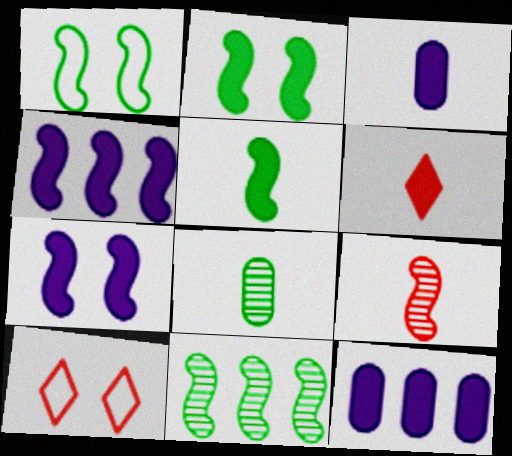[[1, 4, 9], 
[1, 5, 11], 
[2, 6, 12], 
[3, 5, 6], 
[3, 10, 11], 
[4, 8, 10]]